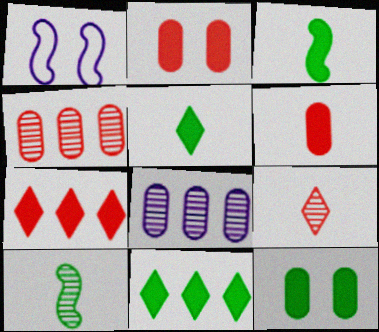[[1, 4, 5], 
[3, 11, 12]]